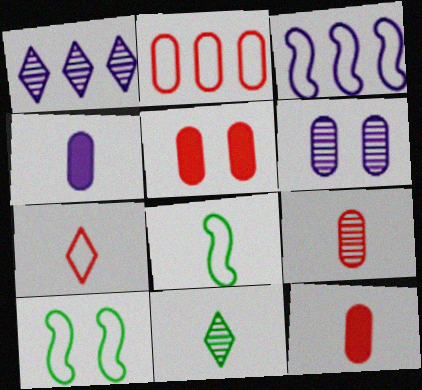[[1, 5, 8], 
[1, 10, 12], 
[2, 5, 9], 
[3, 5, 11]]